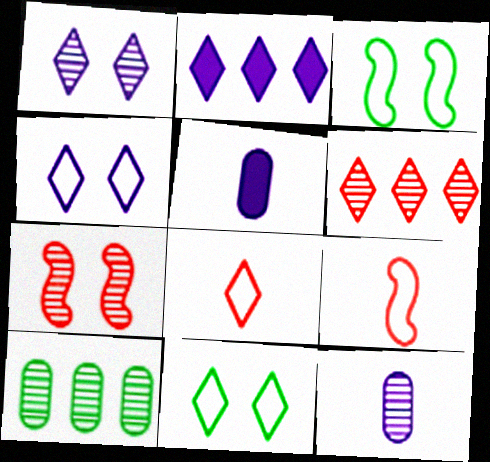[[3, 5, 6]]